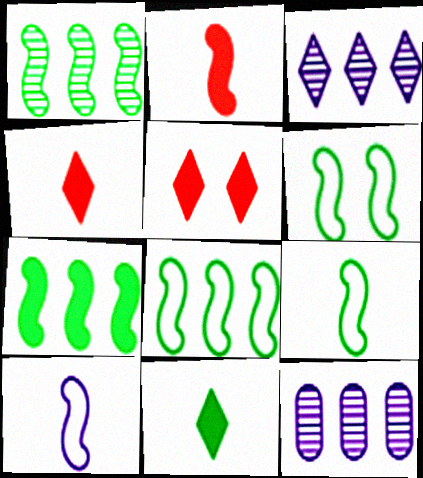[[1, 7, 8], 
[4, 6, 12], 
[5, 9, 12], 
[6, 8, 9]]